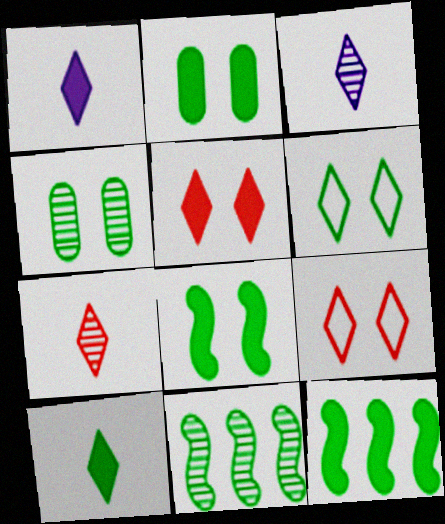[[2, 10, 12], 
[4, 6, 8]]